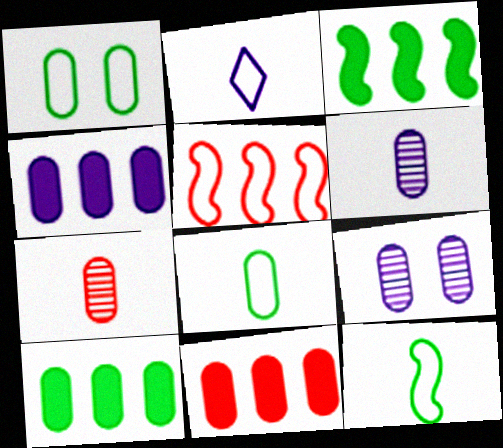[[1, 2, 5], 
[1, 4, 7], 
[1, 6, 11], 
[4, 10, 11], 
[8, 9, 11]]